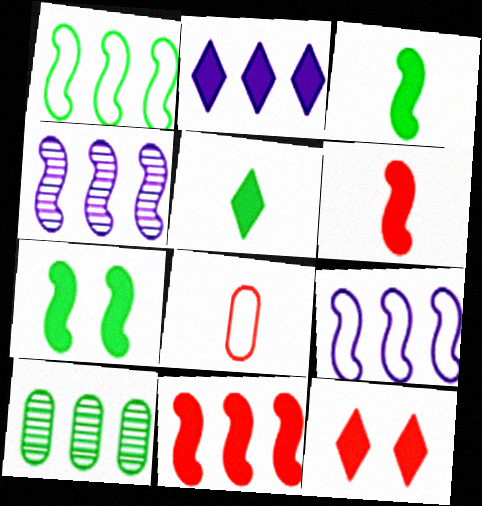[[1, 4, 11], 
[2, 5, 12]]